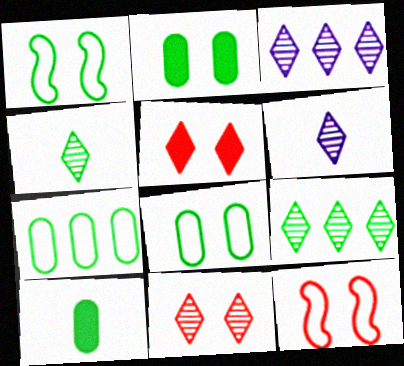[[1, 9, 10], 
[3, 4, 11], 
[3, 10, 12], 
[6, 9, 11]]